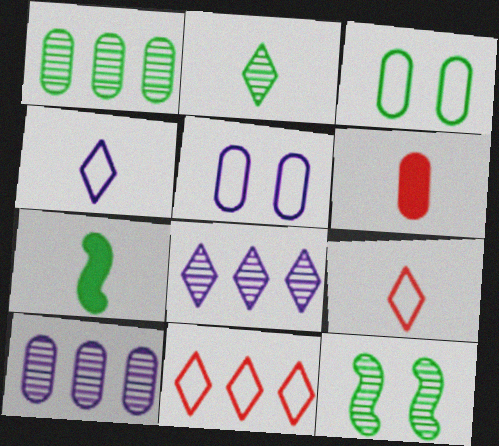[[1, 2, 12], 
[1, 5, 6], 
[3, 6, 10]]